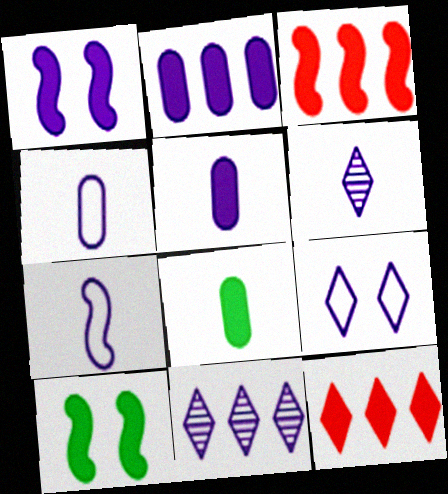[[1, 4, 11], 
[1, 8, 12], 
[5, 6, 7], 
[5, 10, 12]]